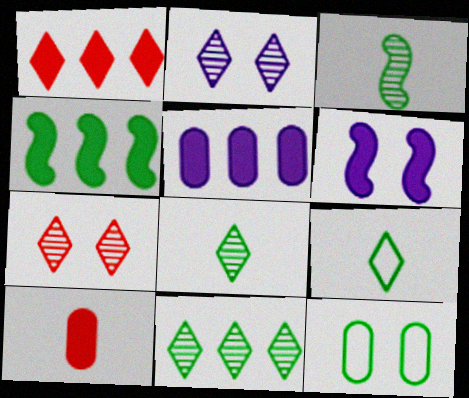[[1, 2, 9], 
[1, 4, 5], 
[4, 8, 12], 
[6, 7, 12]]